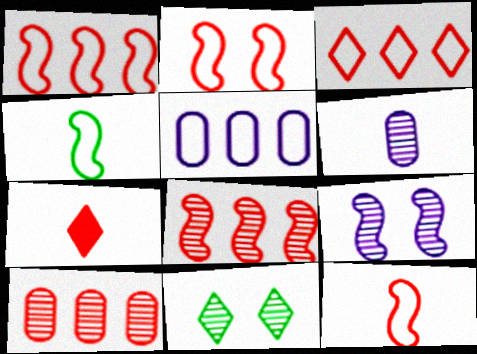[[1, 2, 12], 
[2, 7, 10], 
[4, 6, 7], 
[6, 8, 11]]